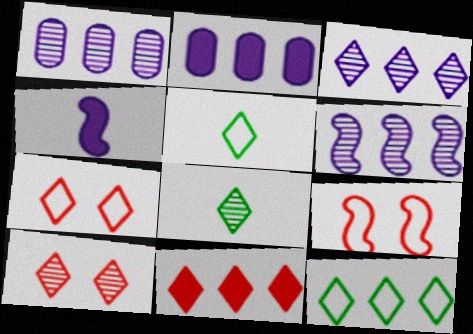[[1, 3, 6], 
[2, 8, 9], 
[3, 8, 10], 
[3, 11, 12]]